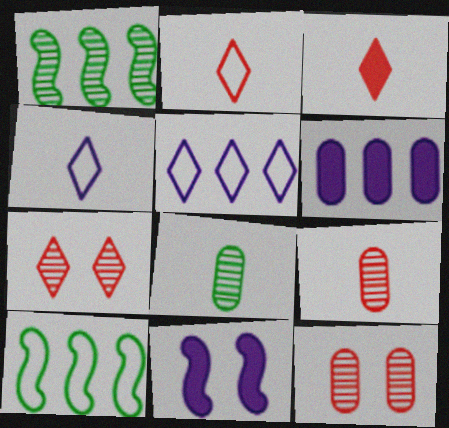[]